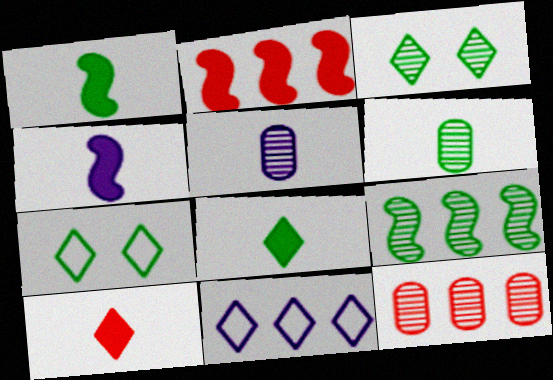[[2, 5, 7], 
[3, 6, 9], 
[3, 10, 11], 
[4, 7, 12]]